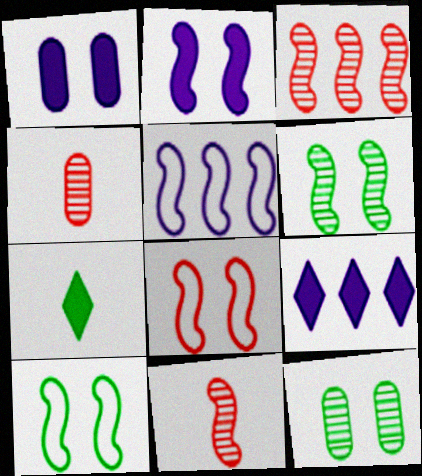[[2, 6, 8], 
[4, 9, 10]]